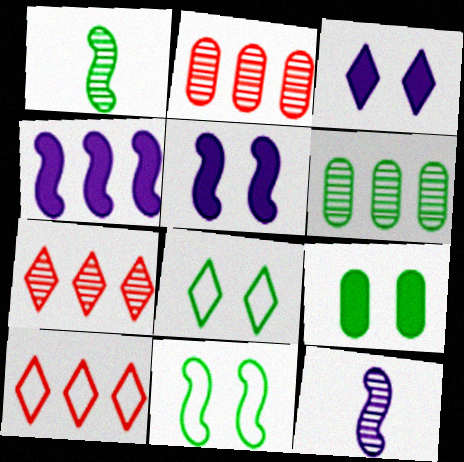[[4, 6, 10], 
[9, 10, 12]]